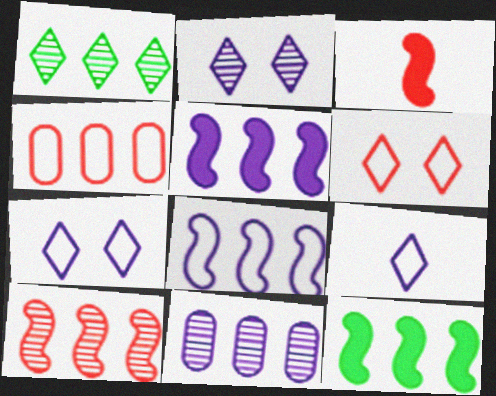[[1, 4, 5], 
[1, 10, 11], 
[8, 10, 12]]